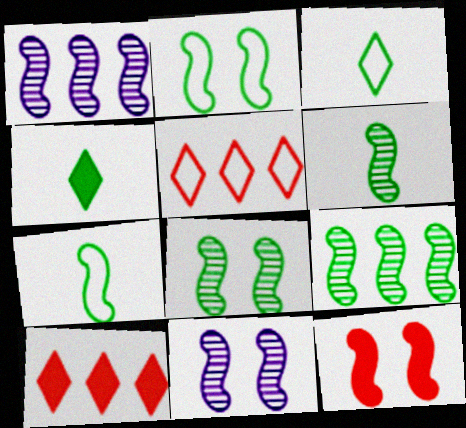[[1, 7, 12], 
[2, 11, 12], 
[6, 8, 9]]